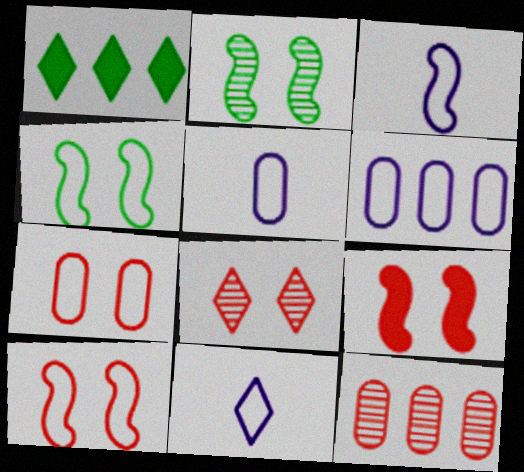[[1, 8, 11], 
[3, 5, 11], 
[7, 8, 9]]